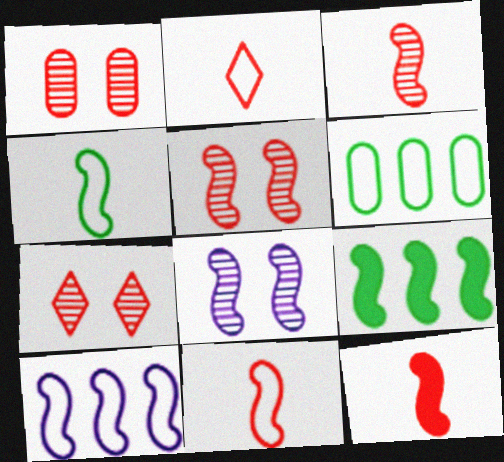[[1, 5, 7], 
[3, 11, 12], 
[8, 9, 11]]